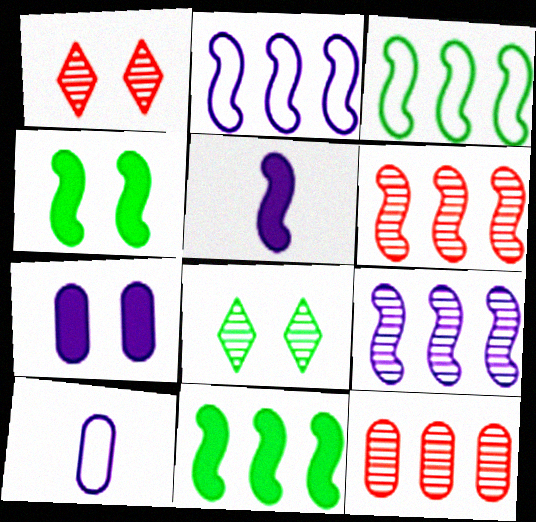[[1, 10, 11], 
[2, 6, 11]]